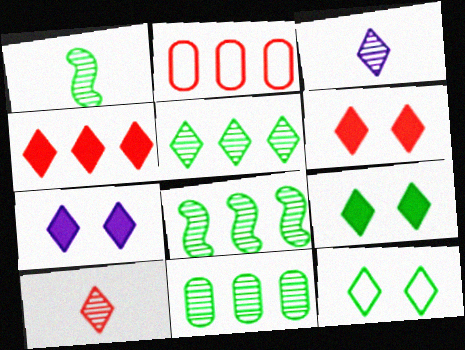[[1, 2, 7], 
[3, 4, 12], 
[5, 8, 11], 
[6, 7, 9]]